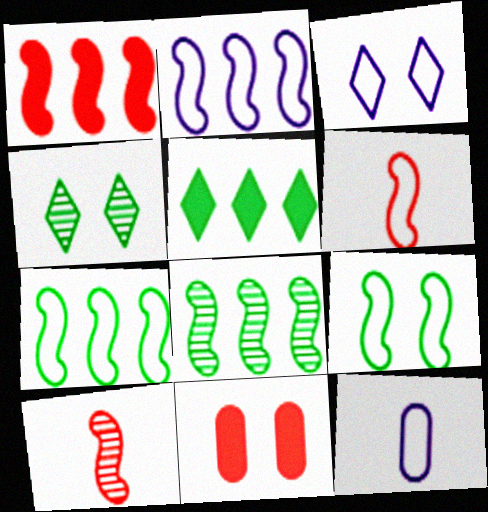[[1, 2, 8], 
[1, 4, 12], 
[2, 3, 12], 
[2, 6, 9]]